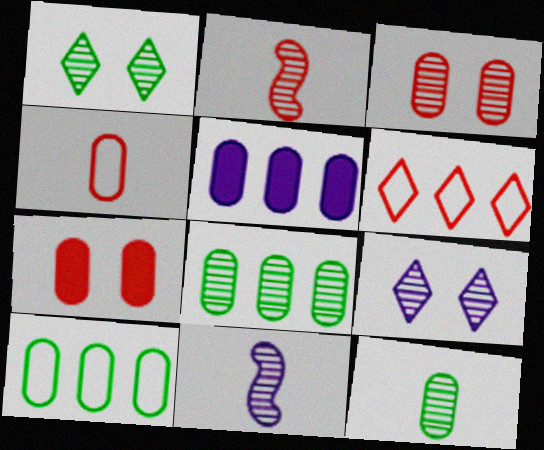[[2, 6, 7], 
[2, 8, 9]]